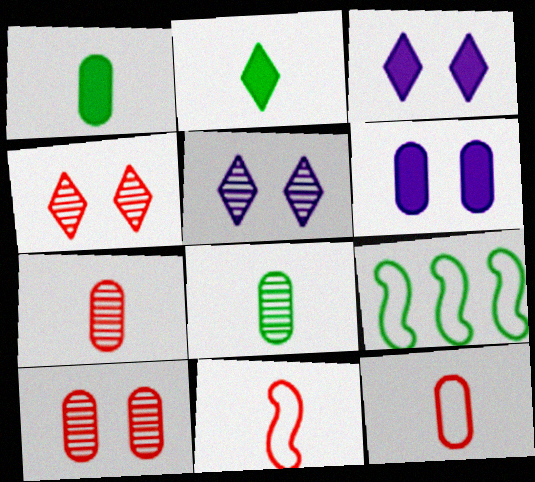[[3, 7, 9]]